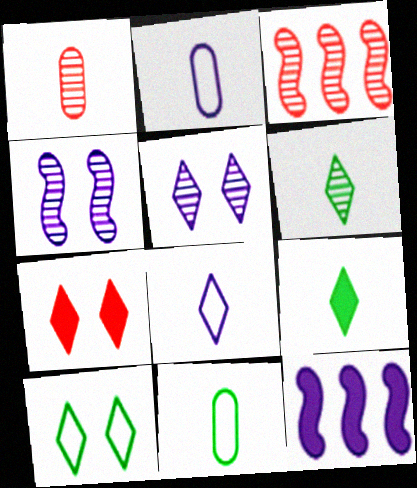[[1, 10, 12], 
[2, 5, 12], 
[5, 7, 10]]